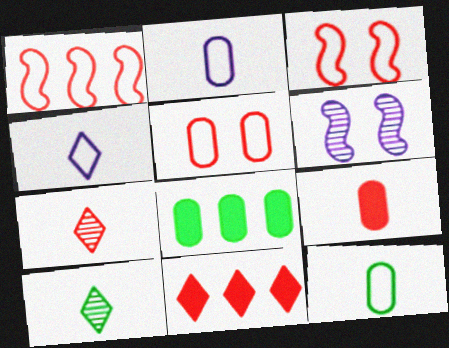[[6, 11, 12]]